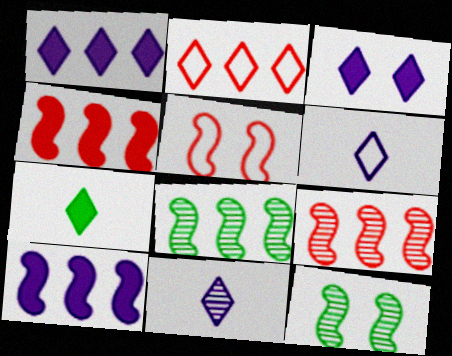[]